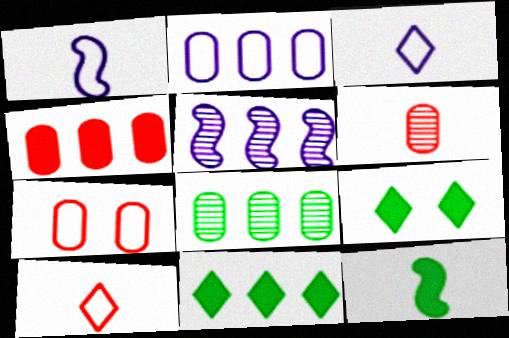[[2, 4, 8], 
[3, 6, 12], 
[4, 6, 7]]